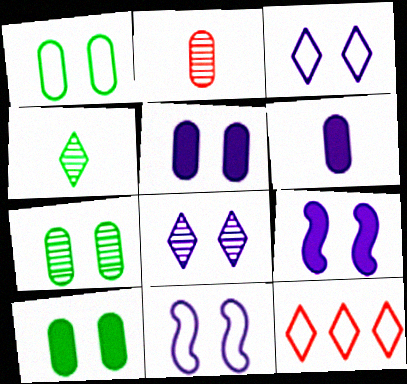[[1, 7, 10], 
[5, 8, 11]]